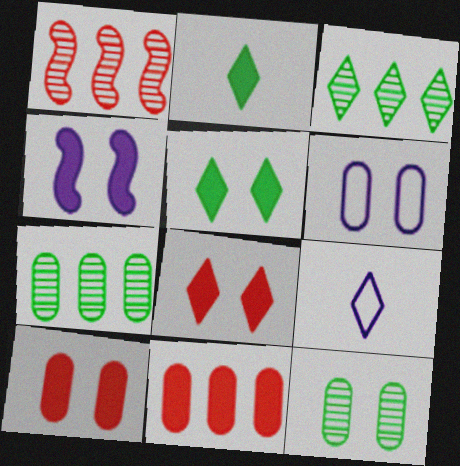[[1, 2, 6], 
[2, 4, 11], 
[3, 8, 9], 
[4, 5, 10], 
[6, 10, 12]]